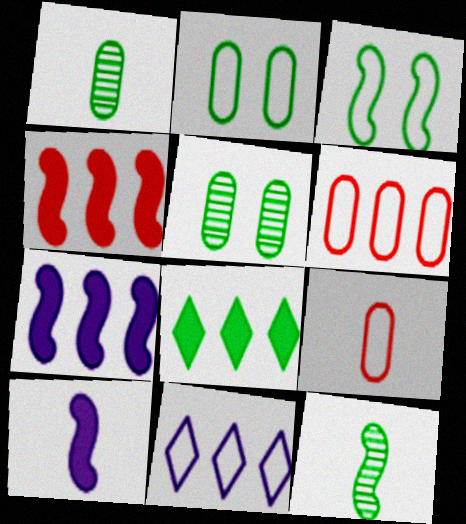[[1, 3, 8], 
[2, 8, 12], 
[3, 9, 11]]